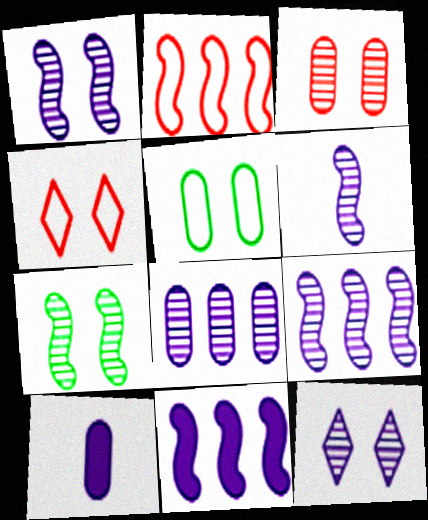[[1, 6, 9], 
[3, 7, 12], 
[6, 8, 12]]